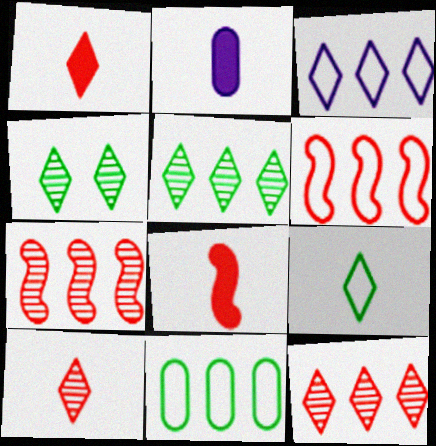[[1, 3, 4], 
[2, 4, 6], 
[3, 6, 11]]